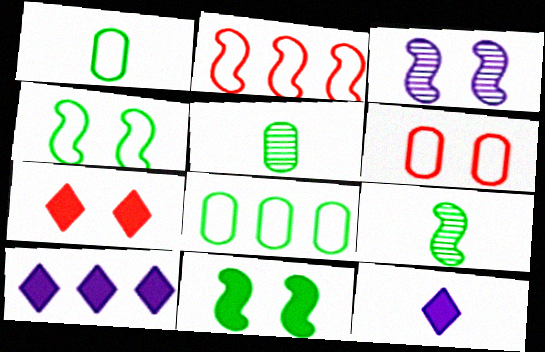[[6, 9, 10]]